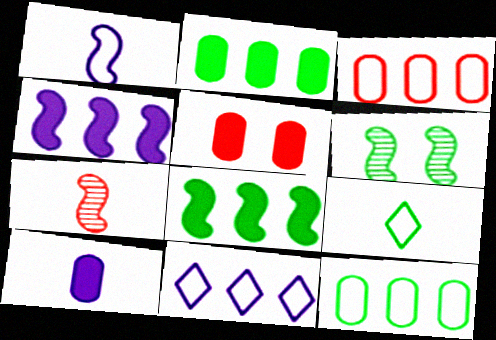[[2, 5, 10], 
[2, 6, 9], 
[7, 9, 10]]